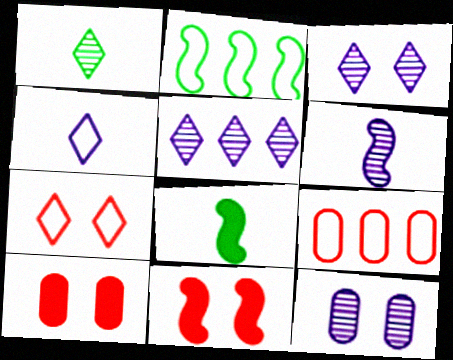[[2, 6, 11], 
[3, 8, 9], 
[5, 6, 12]]